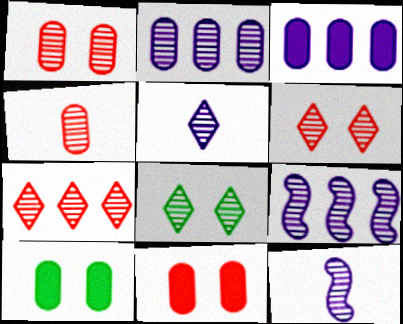[[4, 8, 9], 
[5, 7, 8]]